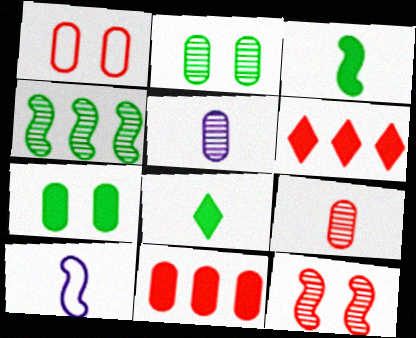[[1, 9, 11], 
[2, 6, 10], 
[8, 9, 10]]